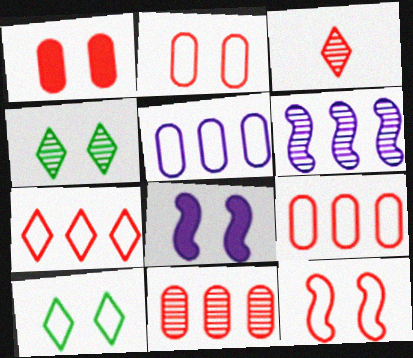[[2, 4, 8]]